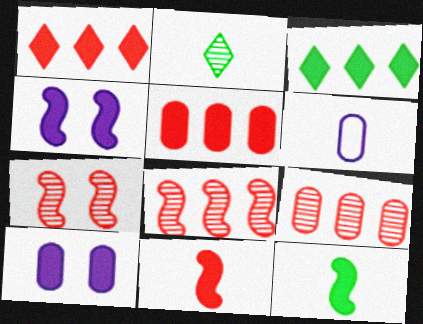[[1, 10, 12], 
[2, 6, 11], 
[3, 6, 7], 
[3, 10, 11]]